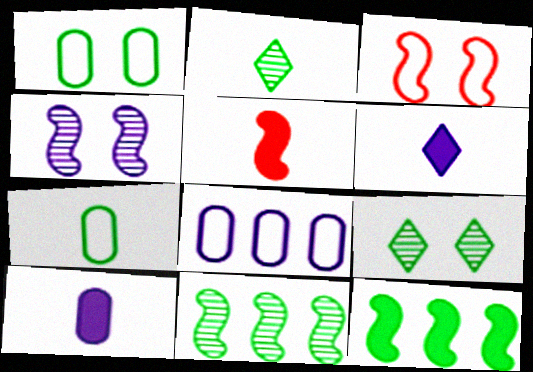[[1, 2, 12], 
[4, 6, 8], 
[5, 8, 9], 
[7, 9, 12]]